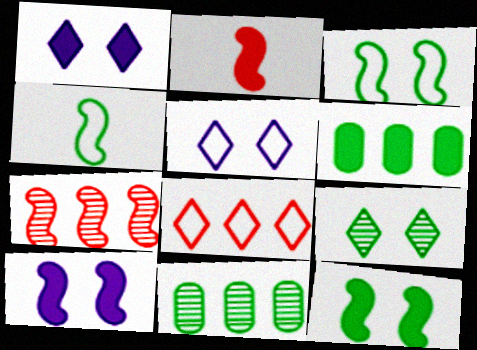[[1, 2, 6], 
[2, 5, 11], 
[4, 6, 9], 
[4, 7, 10]]